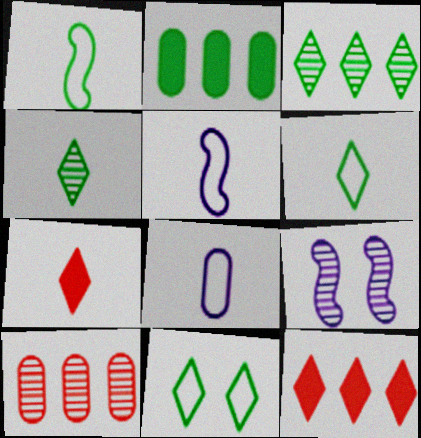[[4, 9, 10]]